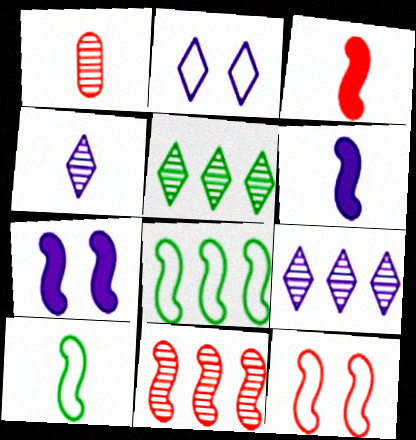[[3, 11, 12], 
[7, 10, 11]]